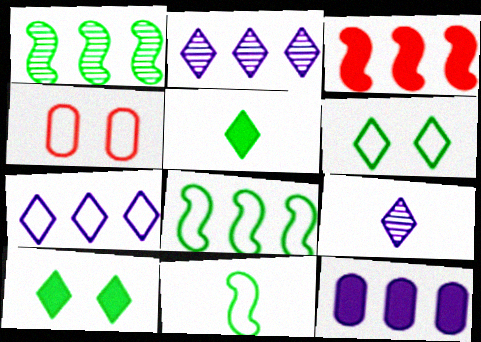[[4, 7, 11]]